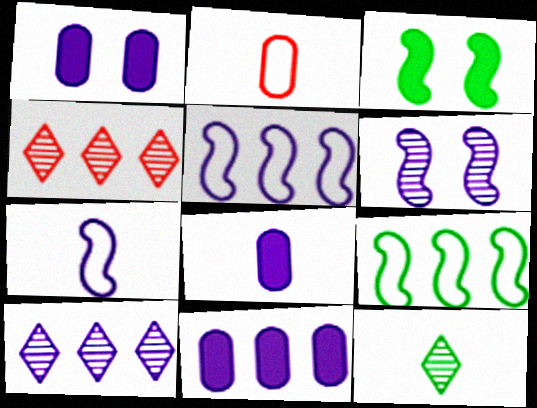[[1, 7, 10], 
[1, 8, 11], 
[2, 3, 10], 
[4, 9, 11], 
[5, 10, 11]]